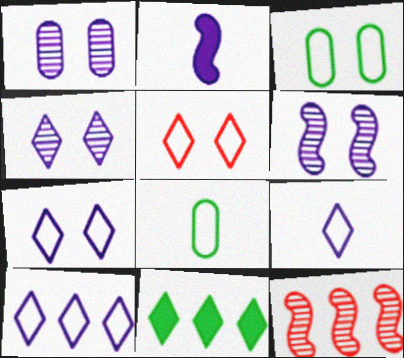[[1, 2, 10], 
[1, 4, 6], 
[7, 9, 10]]